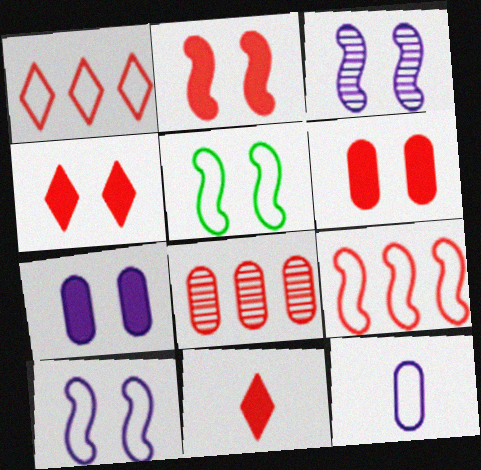[[1, 5, 12], 
[2, 3, 5], 
[2, 4, 6]]